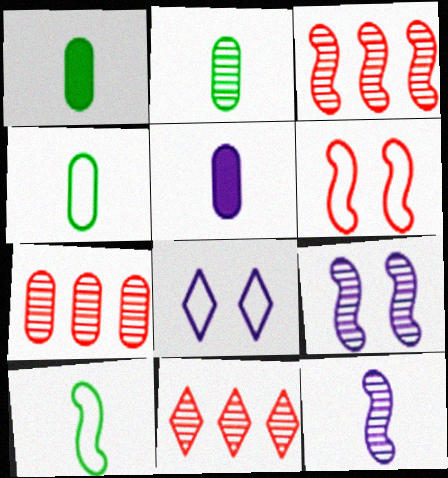[[1, 2, 4], 
[1, 3, 8], 
[2, 9, 11], 
[3, 7, 11]]